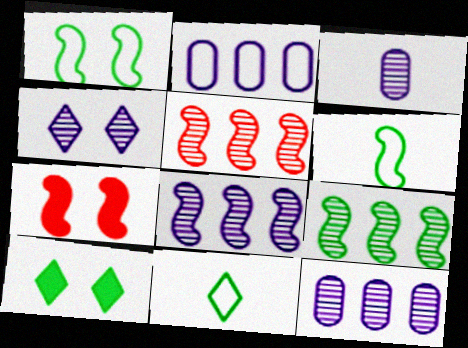[[3, 4, 8], 
[5, 8, 9], 
[6, 7, 8], 
[7, 11, 12]]